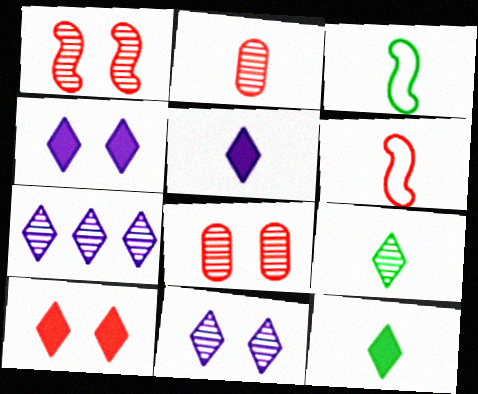[[2, 3, 5]]